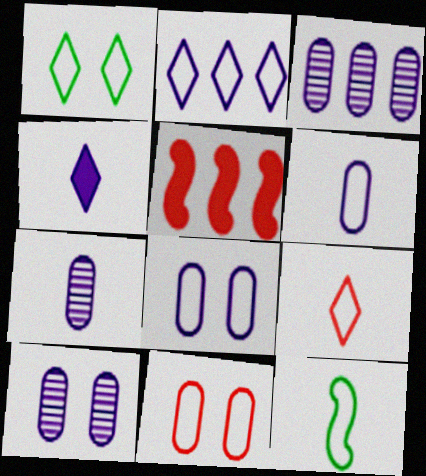[[1, 2, 9], 
[1, 5, 7], 
[2, 11, 12], 
[3, 7, 10], 
[6, 9, 12]]